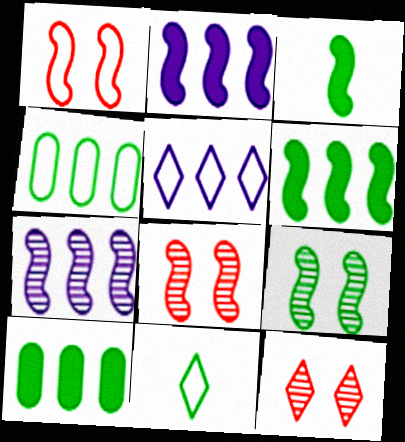[[1, 3, 7], 
[9, 10, 11]]